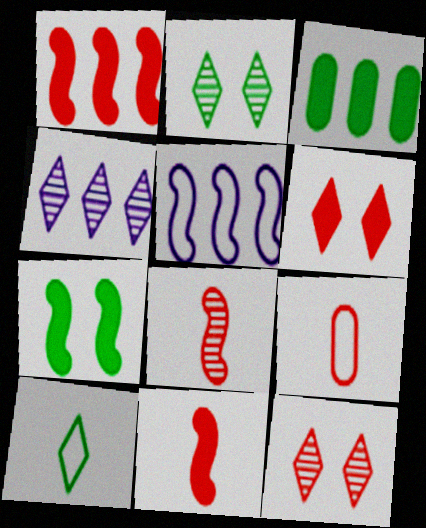[[1, 9, 12], 
[4, 6, 10], 
[4, 7, 9], 
[5, 7, 8]]